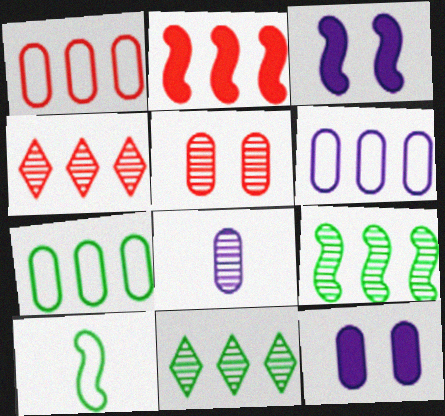[[1, 2, 4], 
[1, 6, 7], 
[2, 6, 11], 
[4, 10, 12], 
[6, 8, 12]]